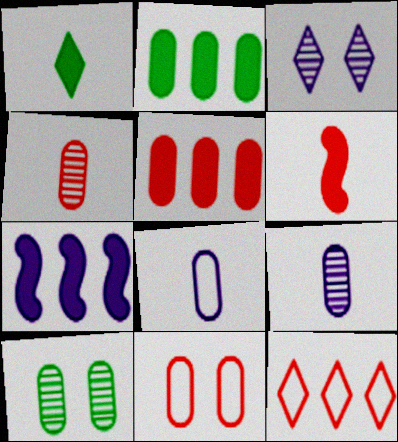[[1, 3, 12], 
[2, 9, 11], 
[3, 7, 8], 
[4, 5, 11], 
[5, 8, 10]]